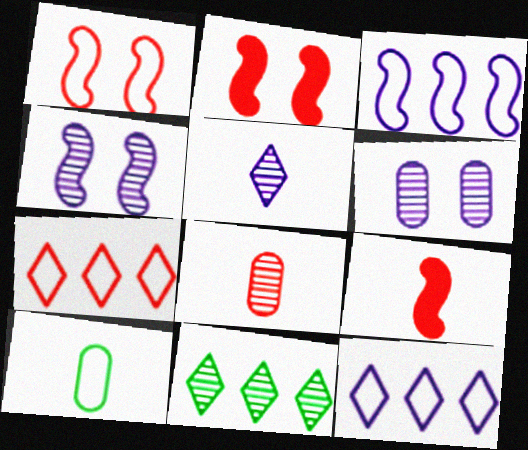[[1, 10, 12], 
[2, 7, 8], 
[4, 8, 11], 
[5, 9, 10]]